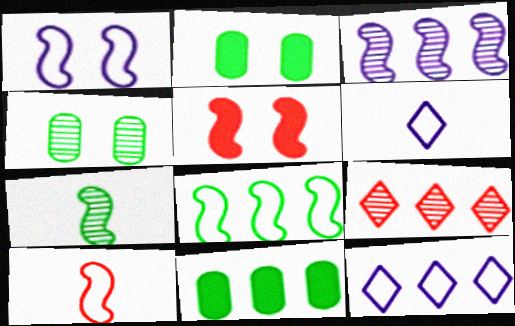[[1, 8, 10]]